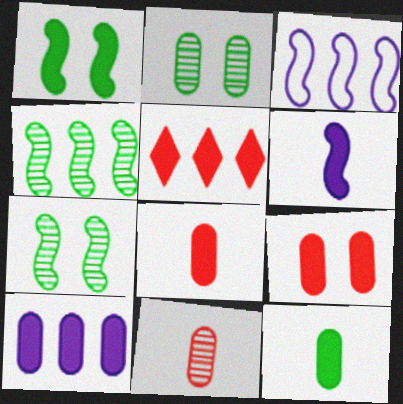[[9, 10, 12]]